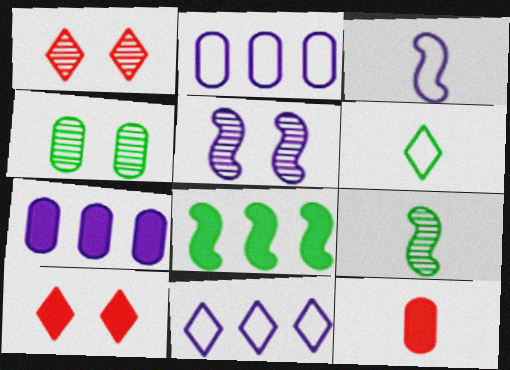[[1, 4, 5], 
[2, 4, 12], 
[2, 9, 10], 
[4, 6, 8]]